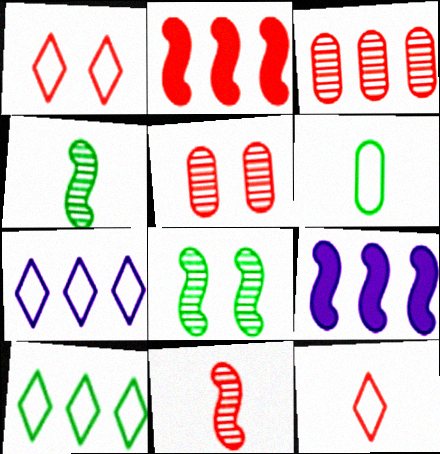[[2, 5, 12], 
[3, 9, 10]]